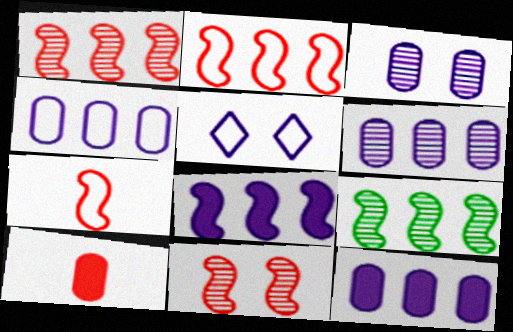[[2, 8, 9], 
[4, 6, 12], 
[5, 9, 10]]